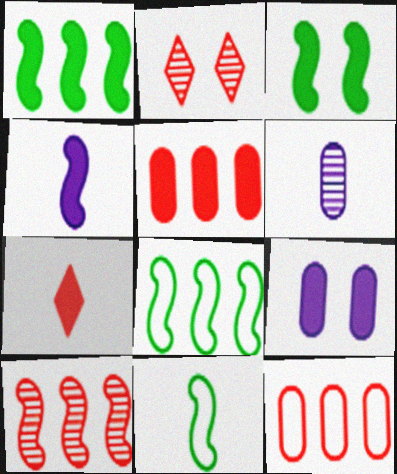[[1, 7, 9], 
[6, 7, 11]]